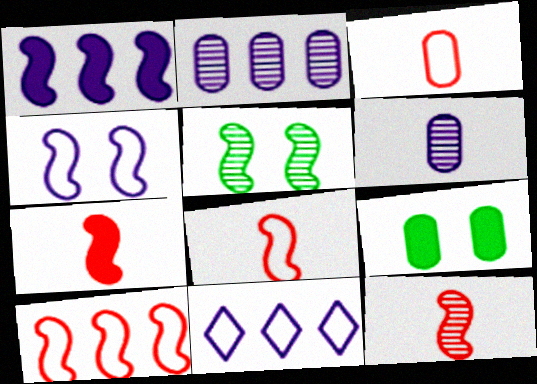[[1, 2, 11], 
[1, 5, 8], 
[2, 3, 9], 
[7, 8, 12], 
[9, 11, 12]]